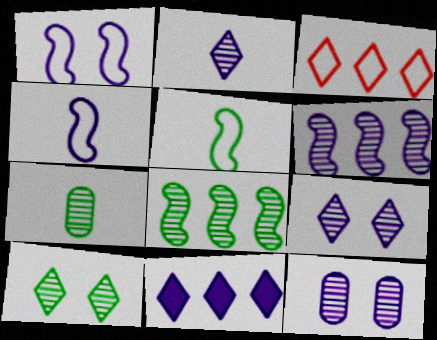[[2, 6, 12], 
[4, 11, 12], 
[7, 8, 10]]